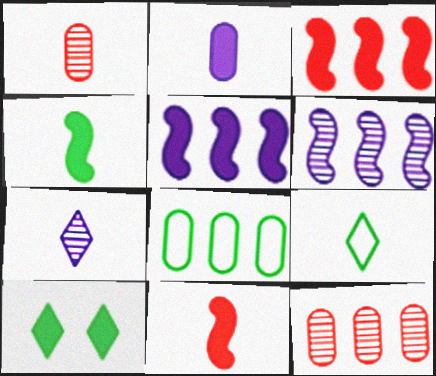[[2, 3, 10]]